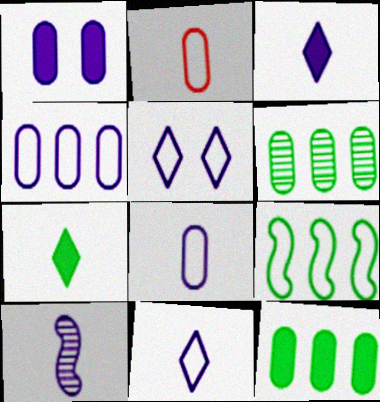[[1, 2, 6], 
[2, 5, 9], 
[2, 7, 10], 
[3, 8, 10]]